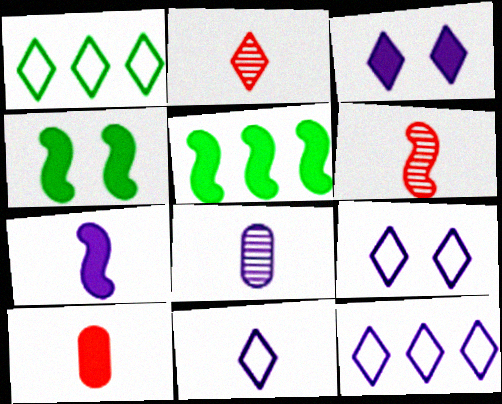[[1, 2, 3], 
[3, 5, 10], 
[7, 8, 11], 
[9, 11, 12]]